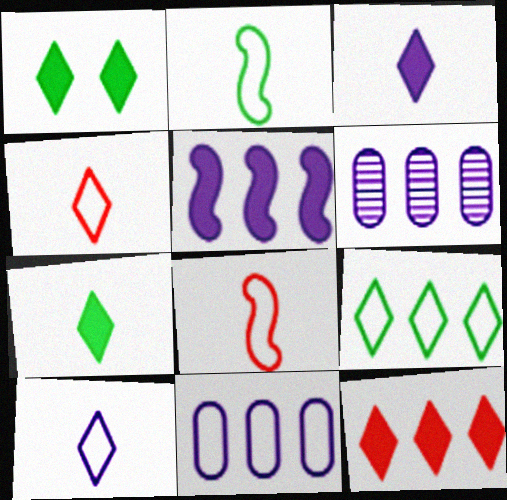[[1, 3, 12], 
[1, 6, 8]]